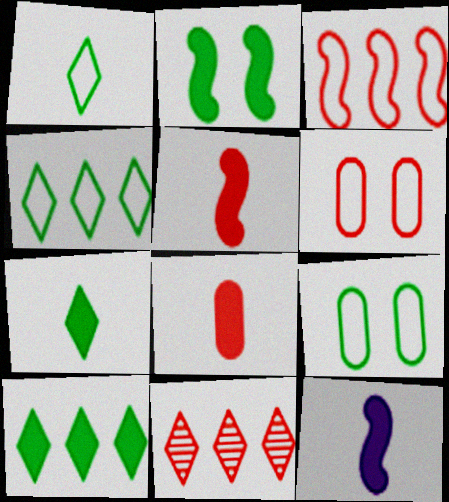[[5, 6, 11], 
[7, 8, 12], 
[9, 11, 12]]